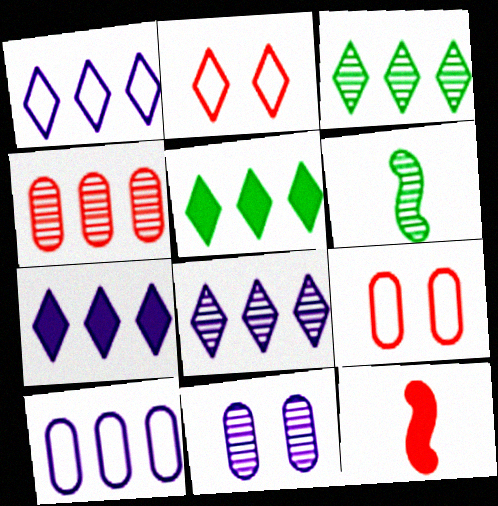[[1, 7, 8], 
[2, 4, 12], 
[6, 7, 9]]